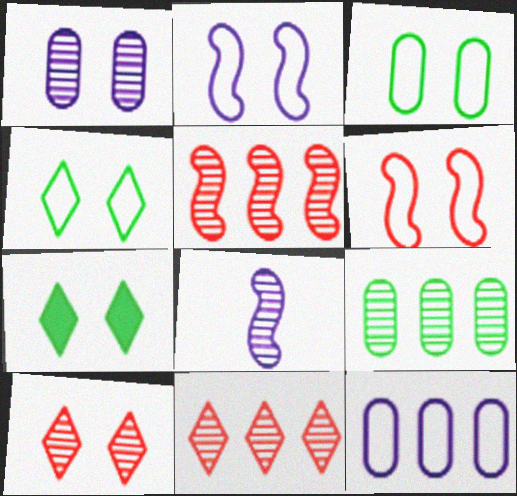[[1, 6, 7], 
[8, 9, 10]]